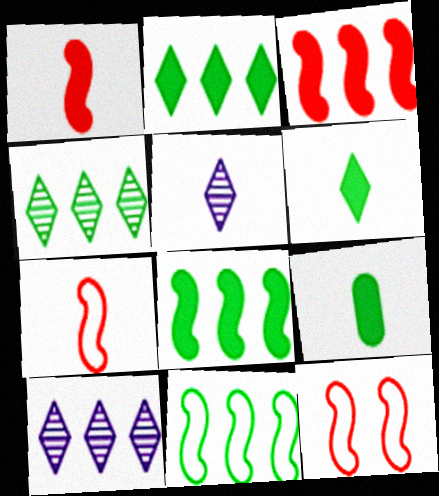[[5, 7, 9], 
[9, 10, 12]]